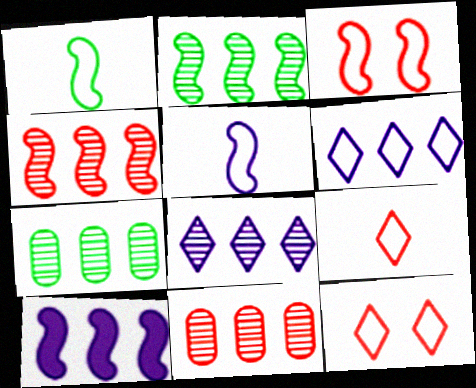[[2, 8, 11], 
[4, 7, 8]]